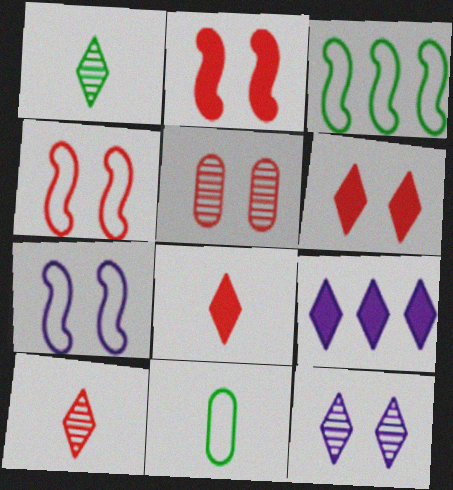[[4, 5, 6]]